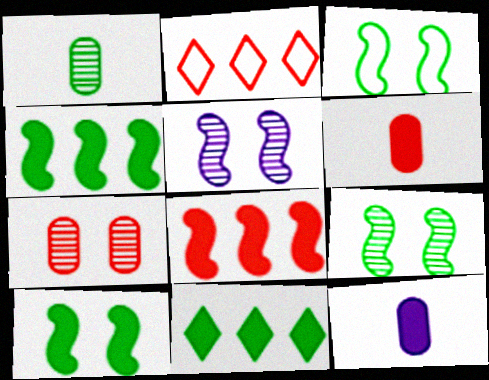[[1, 3, 11], 
[2, 9, 12], 
[3, 9, 10]]